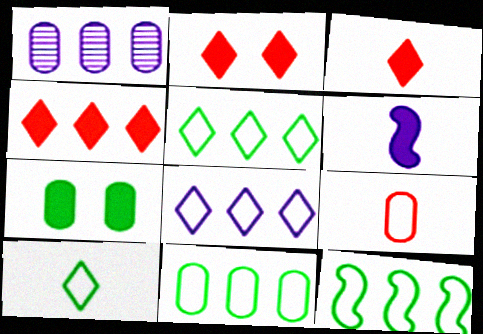[[1, 4, 12], 
[1, 7, 9], 
[2, 3, 4], 
[4, 6, 7], 
[5, 11, 12]]